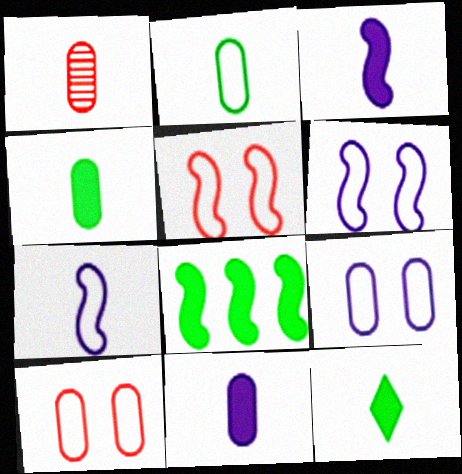[[1, 2, 11], 
[1, 7, 12]]